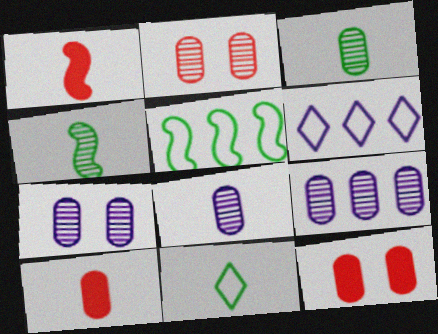[[1, 8, 11], 
[2, 3, 9], 
[4, 6, 12], 
[7, 8, 9]]